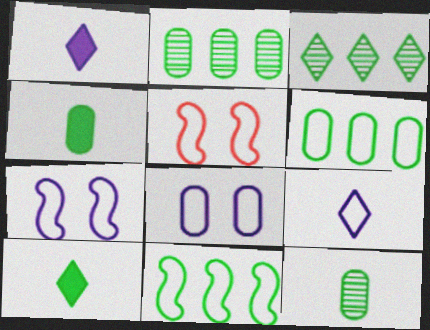[[1, 2, 5], 
[5, 6, 9]]